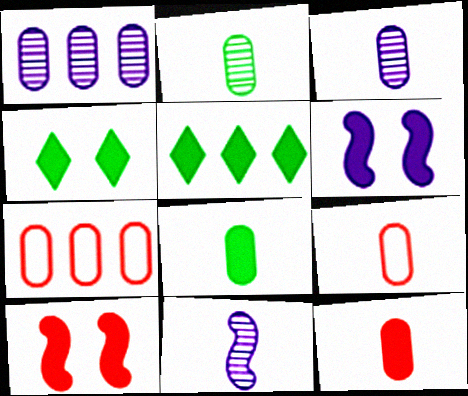[[3, 8, 9], 
[4, 7, 11], 
[5, 6, 12]]